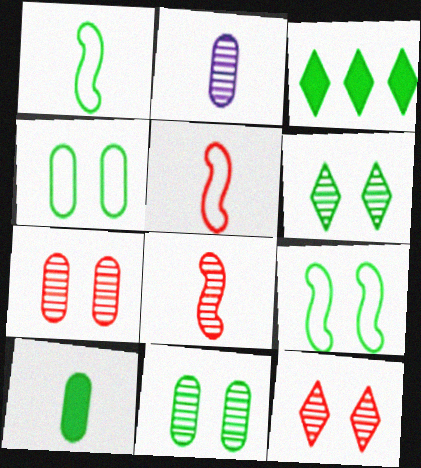[[1, 3, 11]]